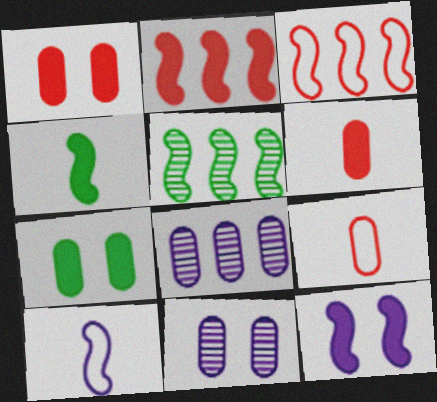[[2, 4, 12], 
[7, 8, 9]]